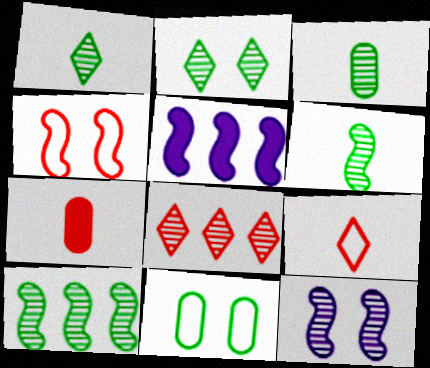[[1, 3, 6], 
[2, 3, 10], 
[3, 8, 12], 
[4, 5, 6], 
[4, 7, 8]]